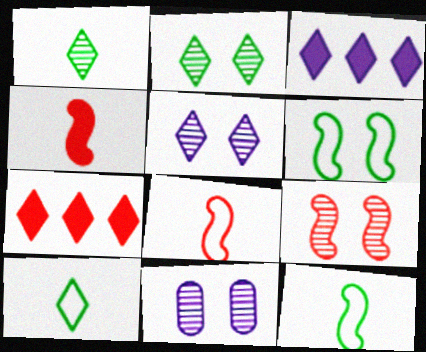[[2, 9, 11], 
[5, 7, 10], 
[7, 11, 12]]